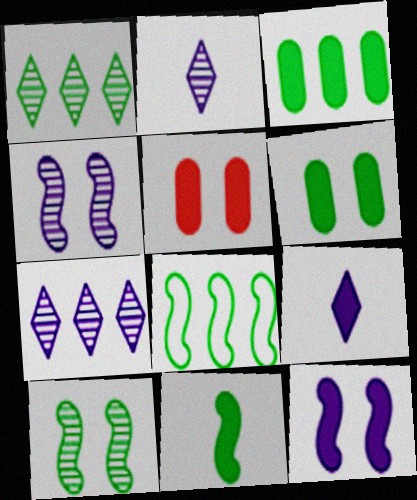[[1, 3, 8], 
[2, 5, 8], 
[8, 10, 11]]